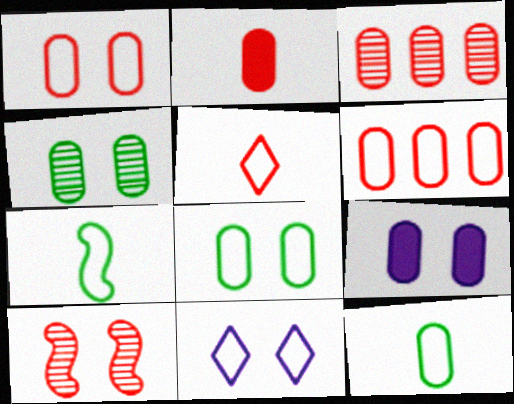[[1, 2, 3], 
[1, 4, 9], 
[3, 9, 12], 
[6, 7, 11]]